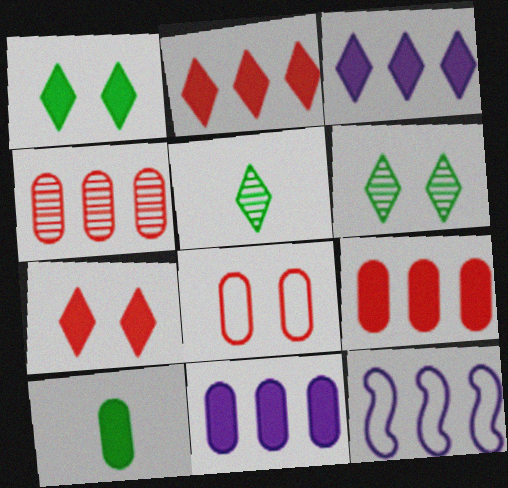[]